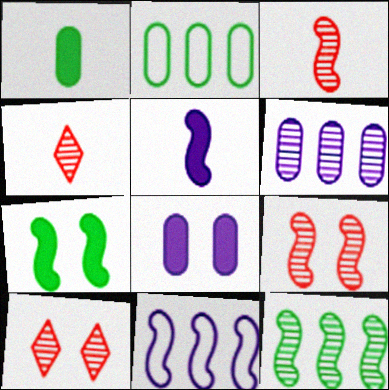[[1, 10, 11], 
[2, 5, 10], 
[3, 7, 11]]